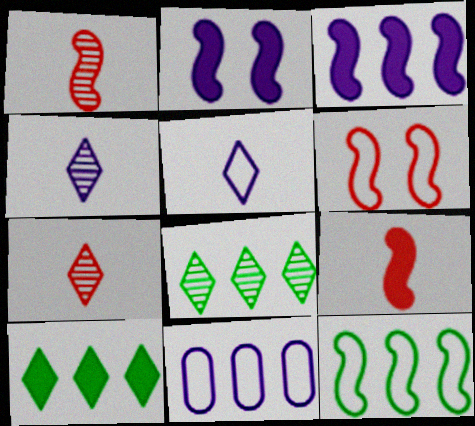[[1, 2, 12], 
[2, 4, 11]]